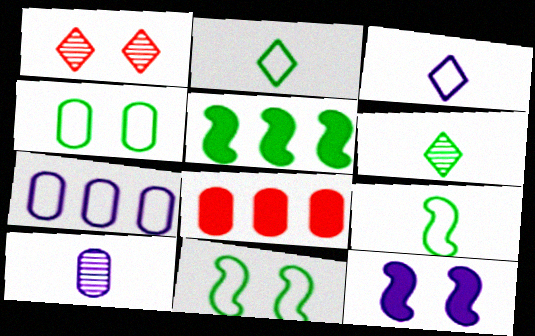[[1, 4, 12], 
[4, 5, 6], 
[4, 8, 10]]